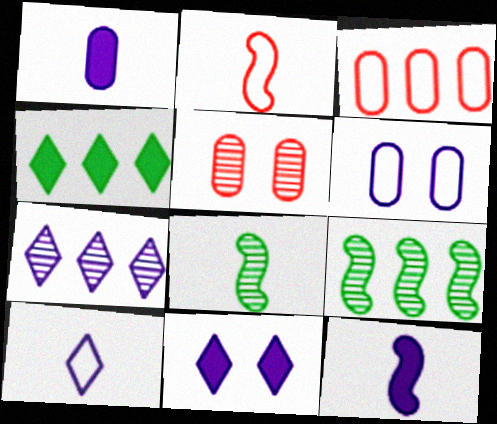[[2, 8, 12], 
[3, 8, 11], 
[5, 7, 8], 
[6, 7, 12], 
[7, 10, 11]]